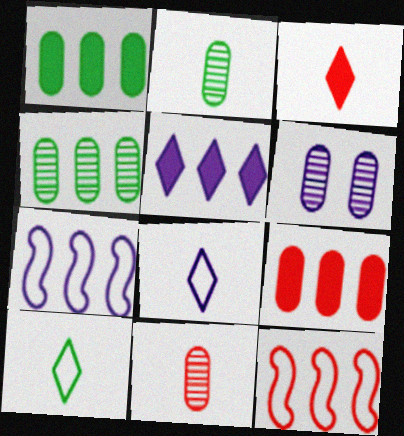[[4, 5, 12], 
[4, 6, 11]]